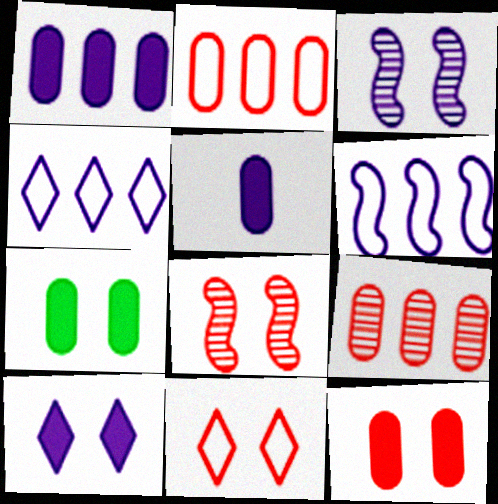[[3, 4, 5], 
[3, 7, 11], 
[8, 11, 12]]